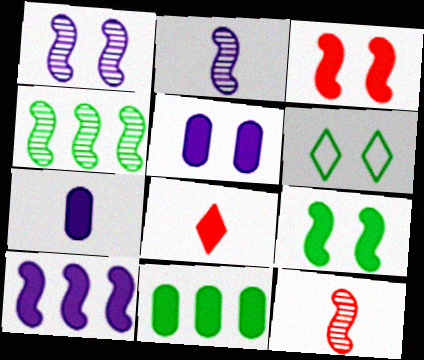[[1, 4, 12]]